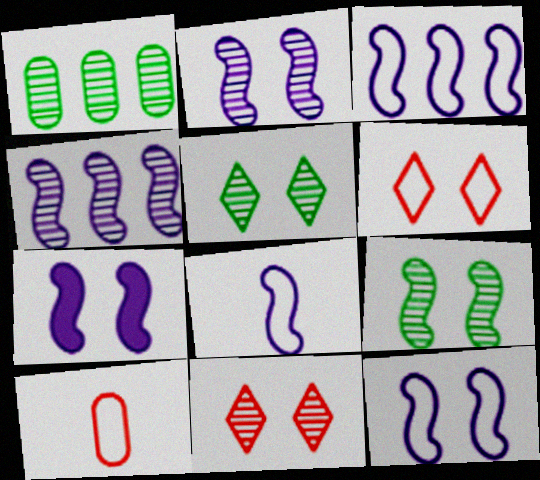[[2, 7, 12], 
[3, 8, 12], 
[4, 7, 8]]